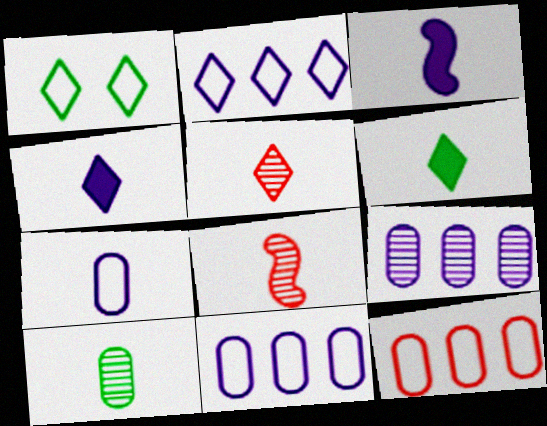[[6, 7, 8]]